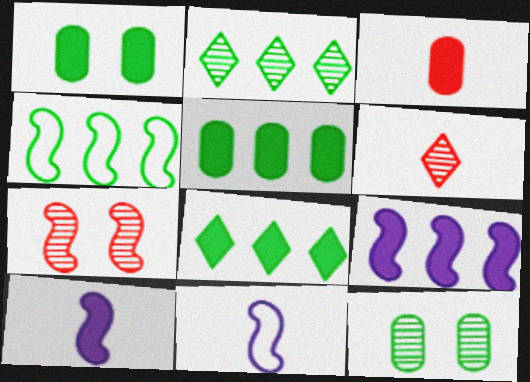[[2, 4, 5], 
[4, 7, 10]]